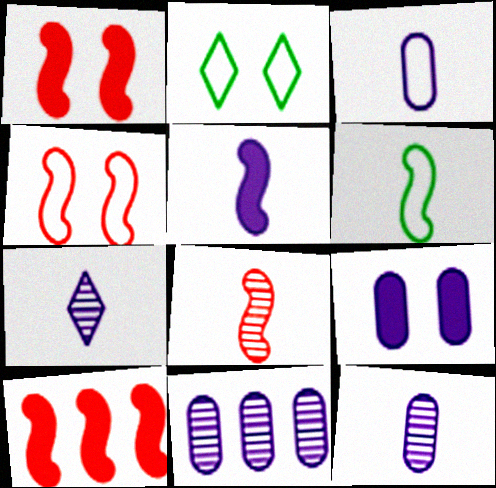[[2, 10, 12], 
[3, 5, 7], 
[3, 9, 11], 
[4, 8, 10], 
[5, 6, 8]]